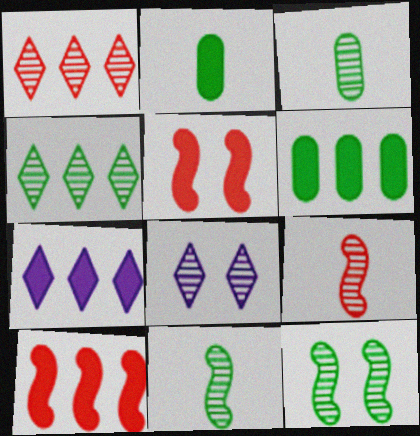[[2, 5, 7], 
[3, 4, 12], 
[6, 7, 10]]